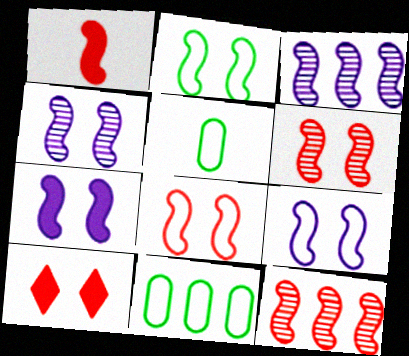[[1, 2, 3], 
[1, 8, 12], 
[2, 6, 7], 
[2, 8, 9], 
[3, 5, 10], 
[4, 7, 9]]